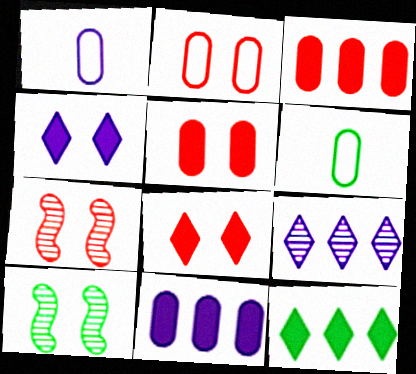[[1, 7, 12], 
[2, 4, 10], 
[2, 7, 8], 
[6, 10, 12]]